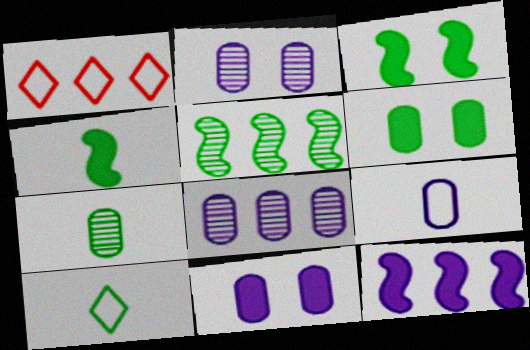[[1, 2, 4], 
[4, 7, 10], 
[5, 6, 10], 
[8, 9, 11]]